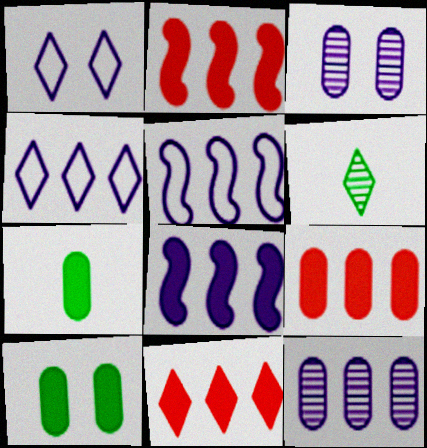[[1, 6, 11], 
[2, 9, 11], 
[4, 8, 12]]